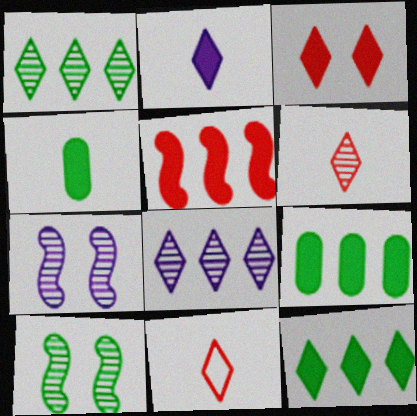[[2, 3, 12], 
[7, 9, 11]]